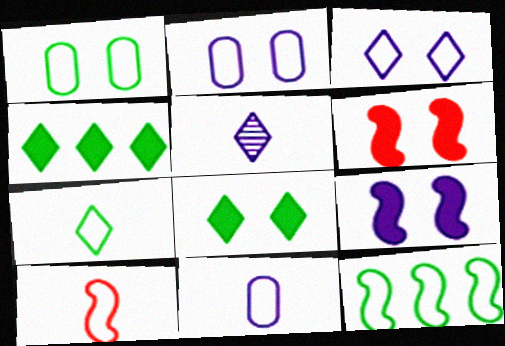[[1, 7, 12], 
[7, 10, 11]]